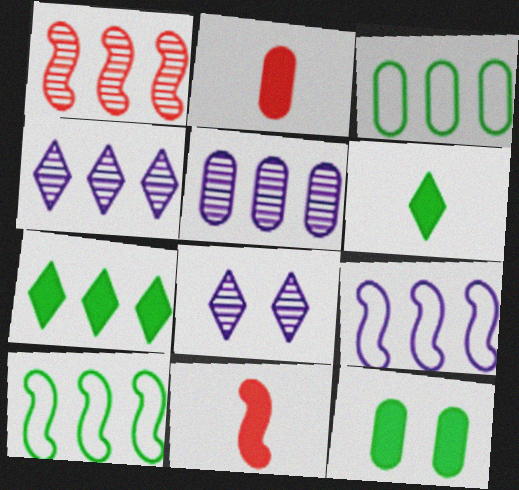[[2, 8, 10], 
[3, 8, 11]]